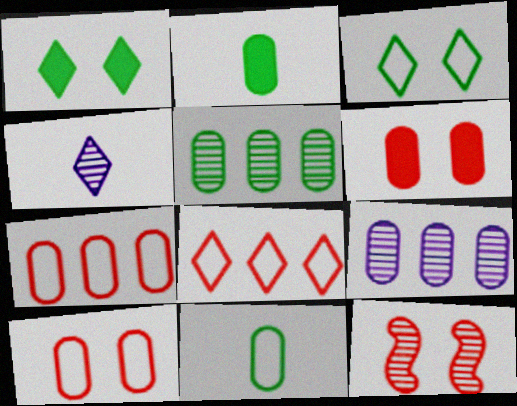[[1, 4, 8], 
[2, 9, 10], 
[4, 5, 12], 
[6, 9, 11]]